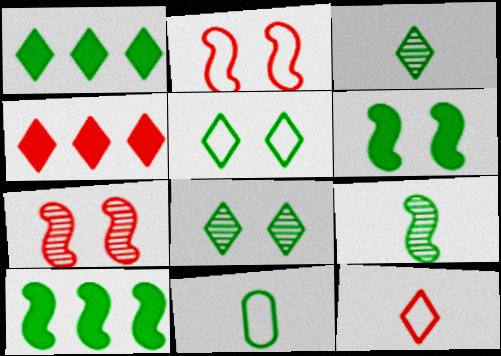[[1, 3, 5], 
[8, 10, 11]]